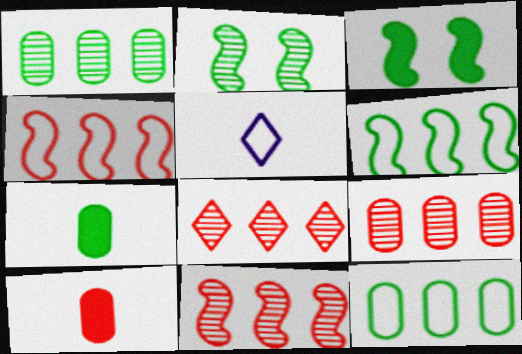[[3, 5, 9], 
[8, 9, 11]]